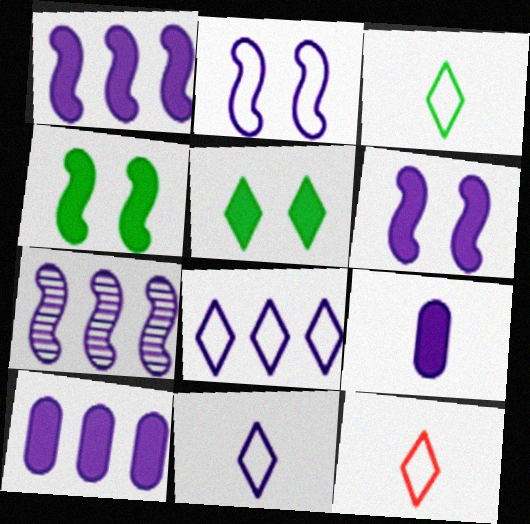[[3, 11, 12], 
[7, 8, 10]]